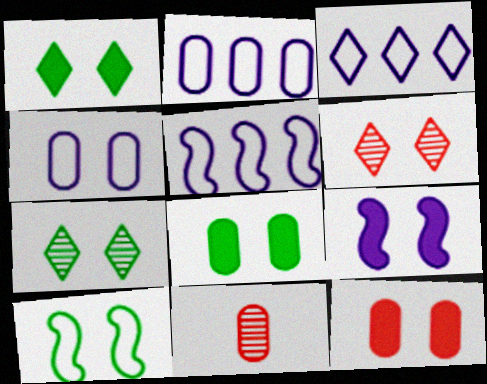[[1, 5, 11], 
[1, 9, 12], 
[2, 3, 5], 
[2, 8, 11], 
[7, 8, 10]]